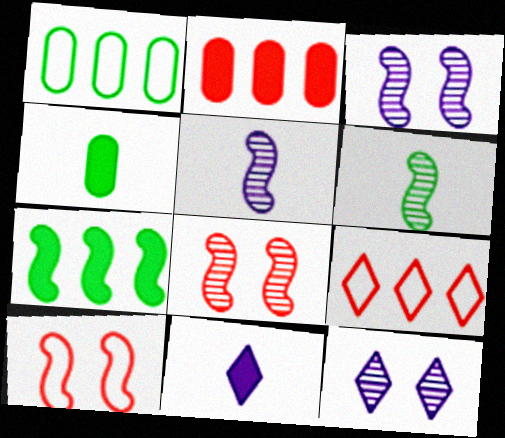[[1, 8, 11], 
[3, 4, 9], 
[5, 7, 10]]